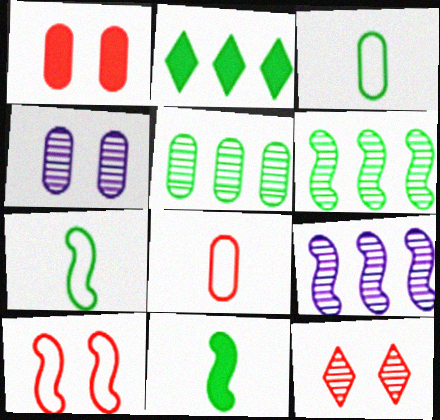[[1, 10, 12], 
[9, 10, 11]]